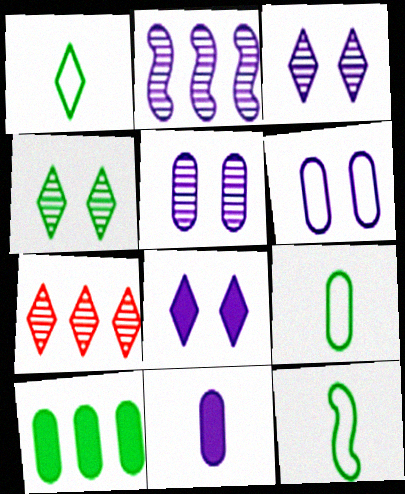[[1, 7, 8], 
[1, 9, 12], 
[4, 10, 12]]